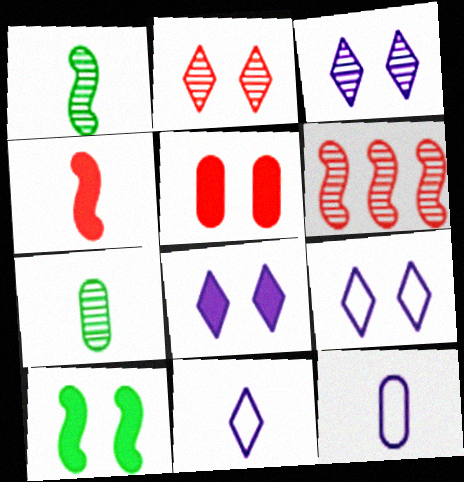[[3, 6, 7], 
[3, 8, 9], 
[4, 7, 11], 
[5, 8, 10]]